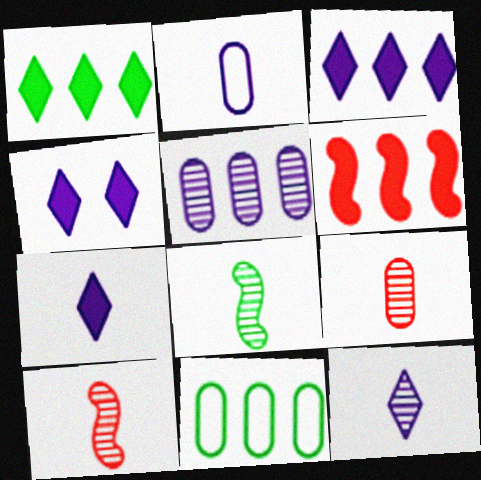[[3, 4, 7], 
[4, 10, 11], 
[8, 9, 12]]